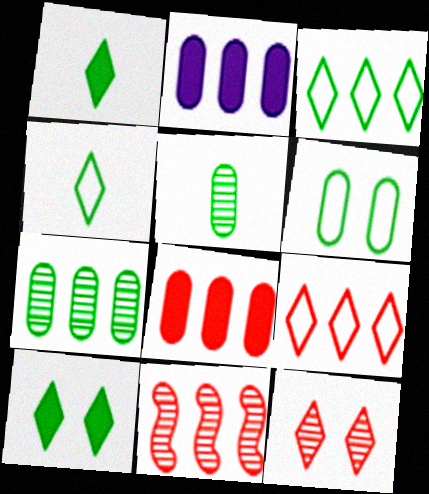[[2, 3, 11], 
[8, 9, 11]]